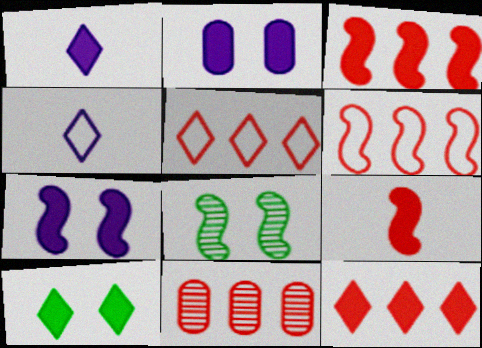[[1, 10, 12], 
[3, 5, 11], 
[6, 11, 12]]